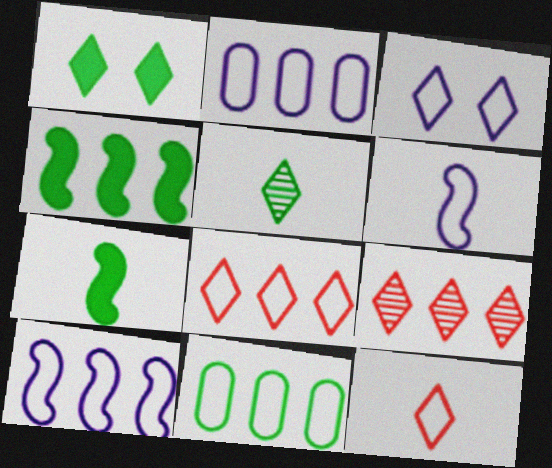[[2, 3, 6], 
[2, 4, 9], 
[8, 10, 11]]